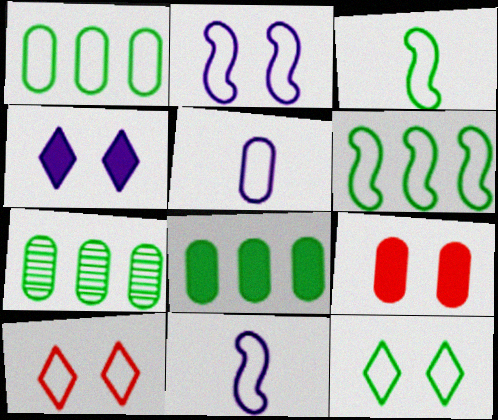[[1, 3, 12], 
[1, 7, 8], 
[1, 10, 11], 
[5, 6, 10], 
[5, 7, 9]]